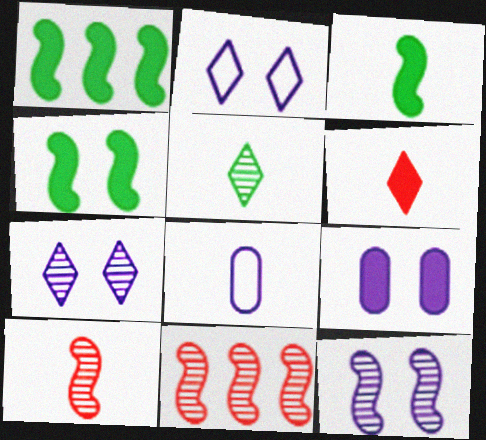[[1, 3, 4], 
[1, 6, 9], 
[2, 9, 12]]